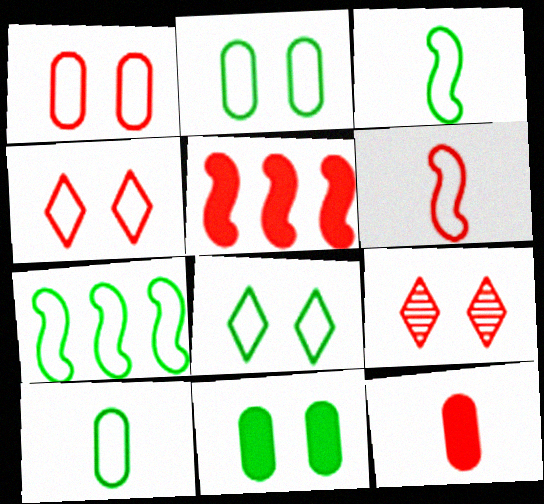[[7, 8, 10]]